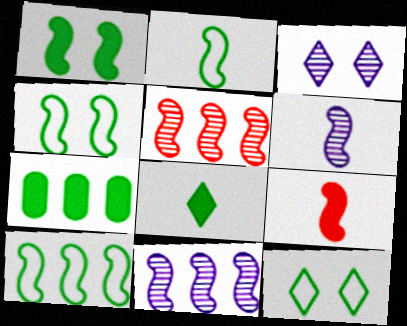[[1, 7, 8], 
[2, 4, 10], 
[2, 6, 9], 
[4, 9, 11]]